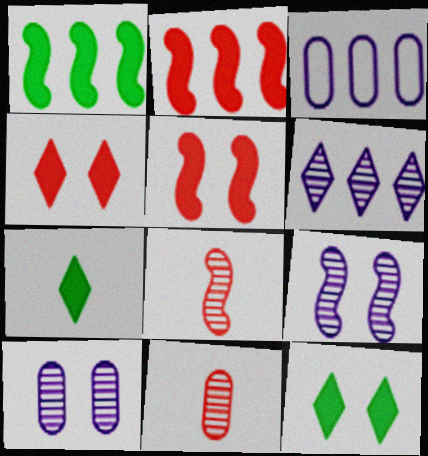[[3, 8, 12]]